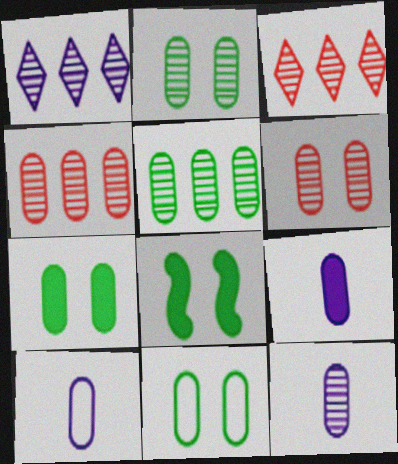[[2, 4, 12], 
[2, 7, 11], 
[3, 8, 10], 
[4, 7, 10], 
[4, 9, 11], 
[5, 6, 12], 
[9, 10, 12]]